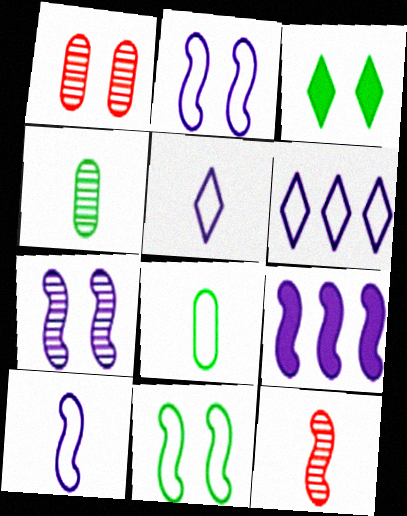[[1, 2, 3], 
[7, 9, 10], 
[9, 11, 12]]